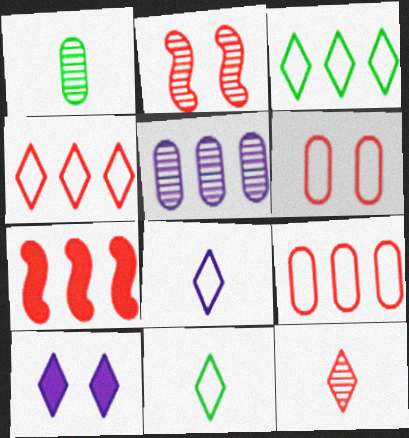[[3, 5, 7], 
[3, 10, 12], 
[6, 7, 12]]